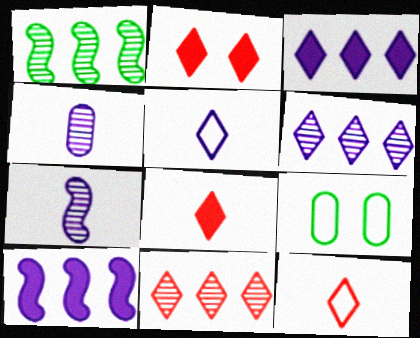[[2, 11, 12]]